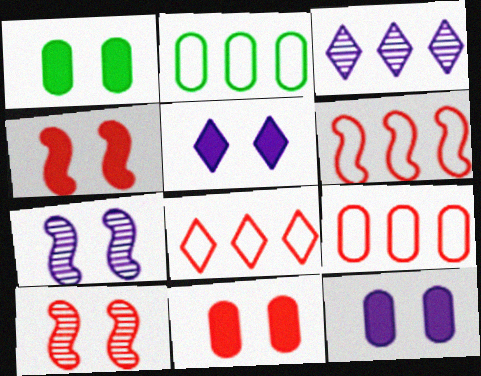[[1, 4, 5], 
[1, 11, 12], 
[6, 8, 9]]